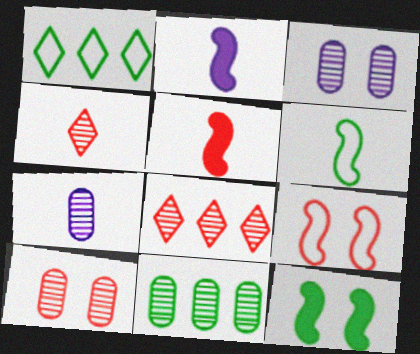[[1, 2, 10], 
[1, 3, 5], 
[7, 10, 11]]